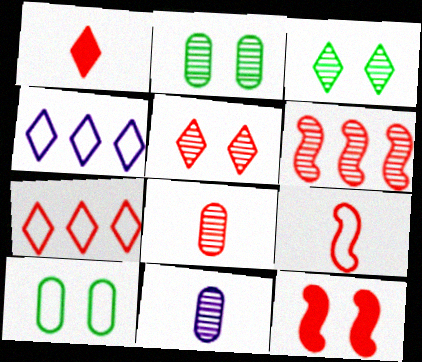[[1, 3, 4], 
[1, 5, 7], 
[1, 8, 9], 
[3, 6, 11], 
[4, 9, 10], 
[5, 6, 8], 
[6, 9, 12], 
[7, 8, 12]]